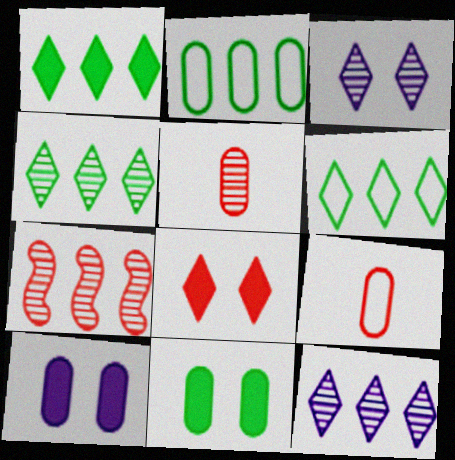[[1, 4, 6], 
[2, 5, 10], 
[7, 8, 9]]